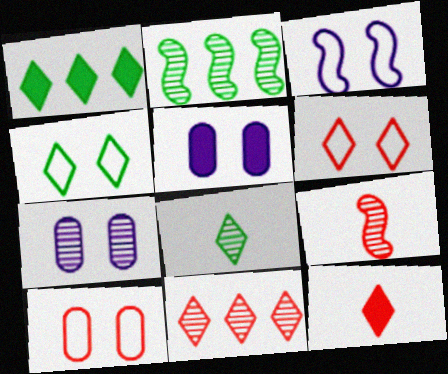[[1, 4, 8], 
[3, 4, 10], 
[6, 11, 12]]